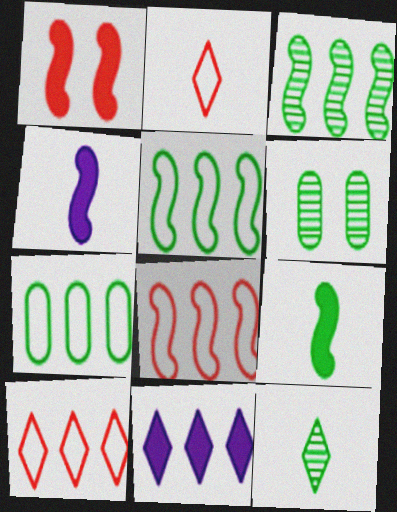[[3, 6, 12], 
[4, 6, 10]]